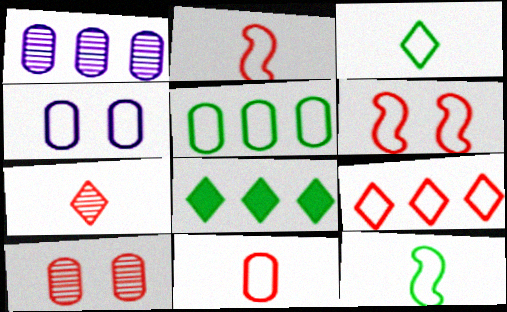[[4, 5, 11], 
[4, 9, 12], 
[6, 9, 11]]